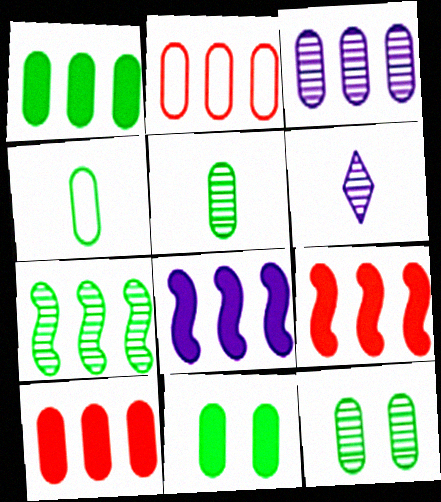[[1, 2, 3], 
[1, 4, 12]]